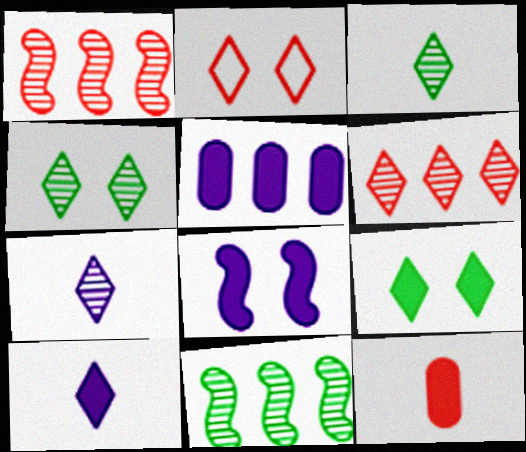[[1, 2, 12], 
[4, 6, 7], 
[5, 8, 10]]